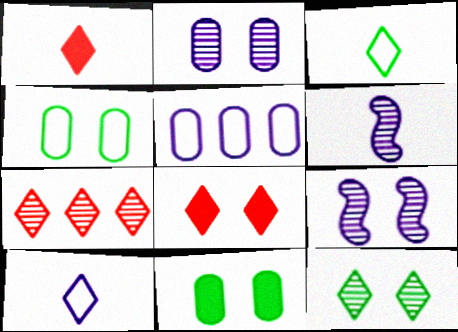[[4, 8, 9]]